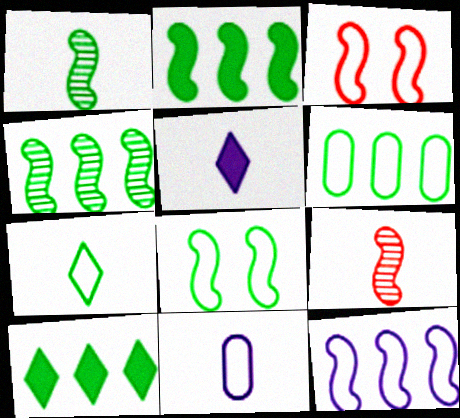[[1, 2, 8], 
[4, 6, 10], 
[6, 7, 8]]